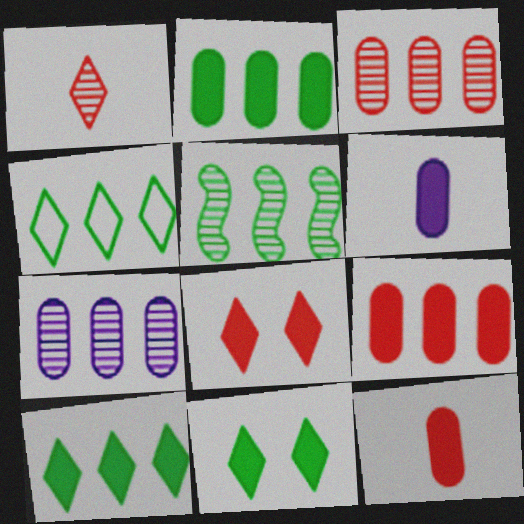[[2, 4, 5]]